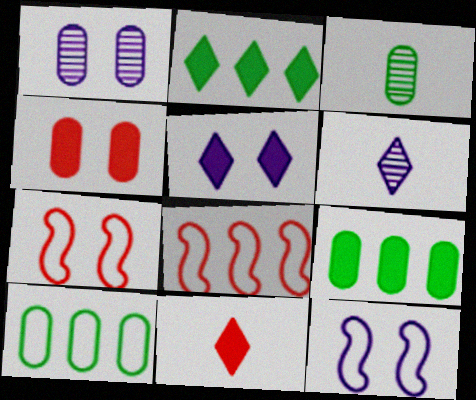[[1, 5, 12], 
[2, 5, 11], 
[3, 5, 8], 
[6, 7, 9]]